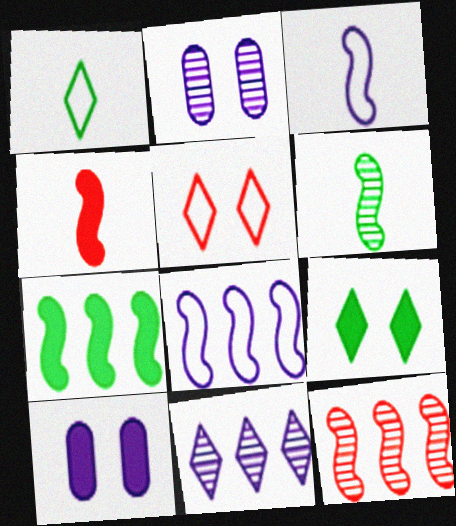[[1, 10, 12], 
[3, 4, 6], 
[3, 10, 11], 
[7, 8, 12]]